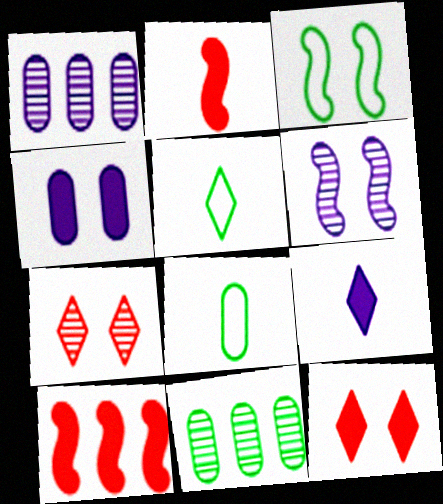[[3, 4, 7]]